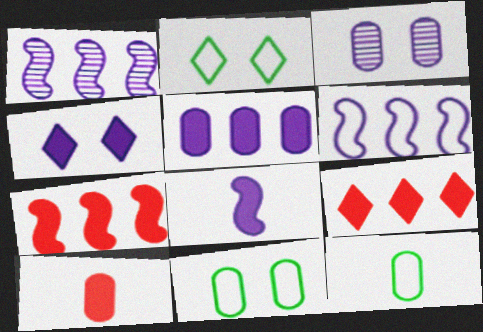[[1, 2, 10], 
[4, 5, 8]]